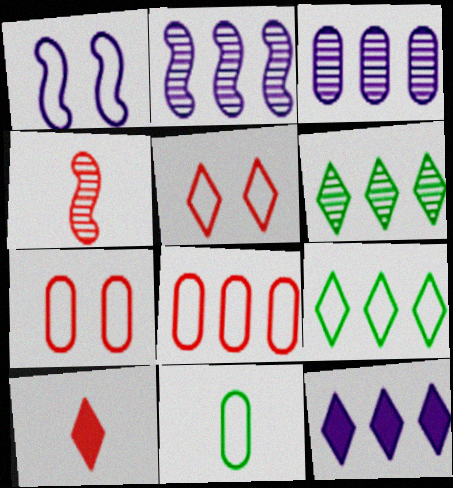[]